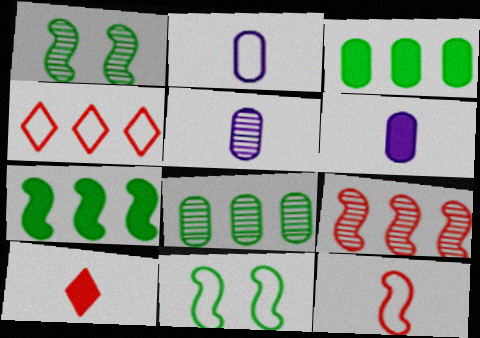[[1, 4, 6], 
[2, 4, 11], 
[2, 5, 6]]